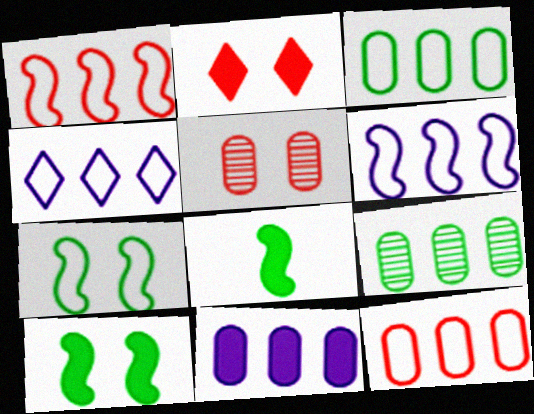[[1, 3, 4], 
[2, 8, 11], 
[4, 5, 8], 
[9, 11, 12]]